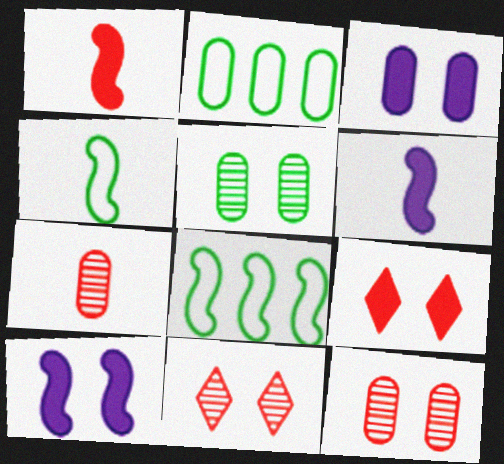[[2, 3, 7], 
[2, 6, 11]]